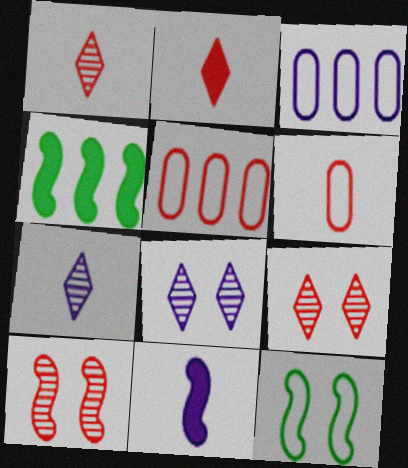[[2, 5, 10], 
[3, 8, 11], 
[4, 6, 8]]